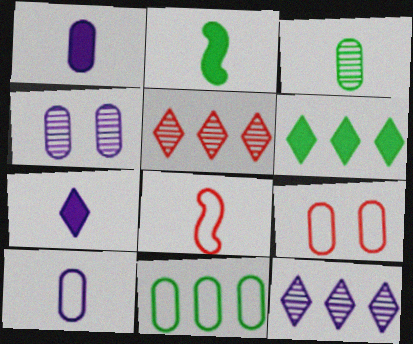[[2, 9, 12], 
[3, 7, 8], 
[4, 6, 8], 
[9, 10, 11]]